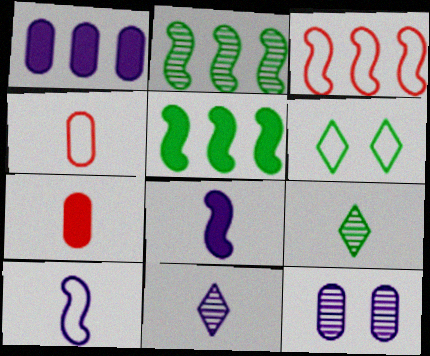[[4, 8, 9], 
[7, 9, 10]]